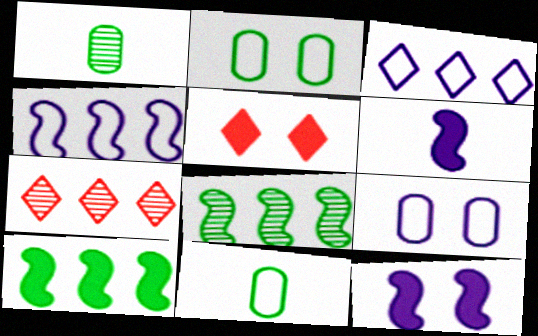[[1, 4, 5], 
[2, 6, 7], 
[7, 11, 12]]